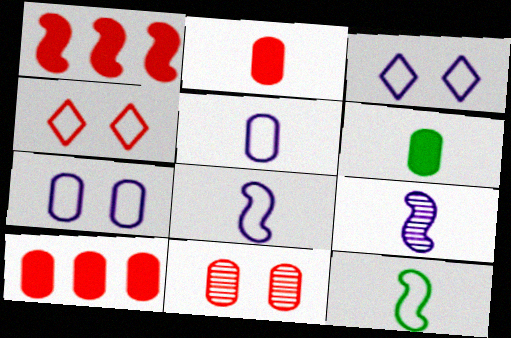[]